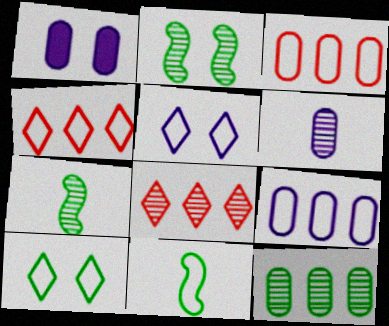[[1, 4, 7], 
[1, 6, 9], 
[1, 8, 11], 
[2, 6, 8], 
[3, 5, 11]]